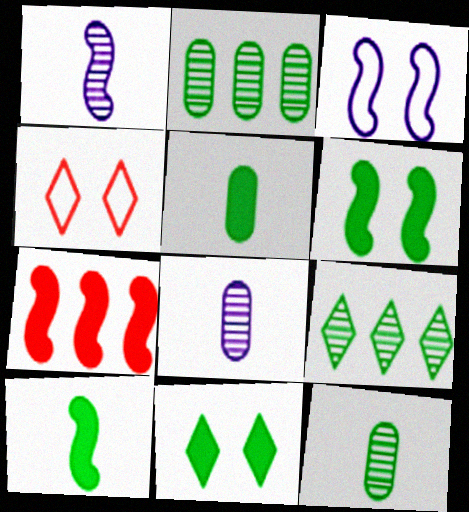[]